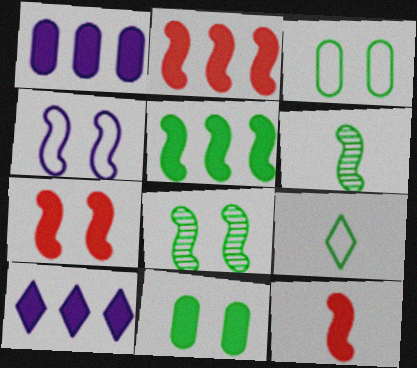[[2, 4, 6], 
[2, 7, 12], 
[4, 7, 8], 
[10, 11, 12]]